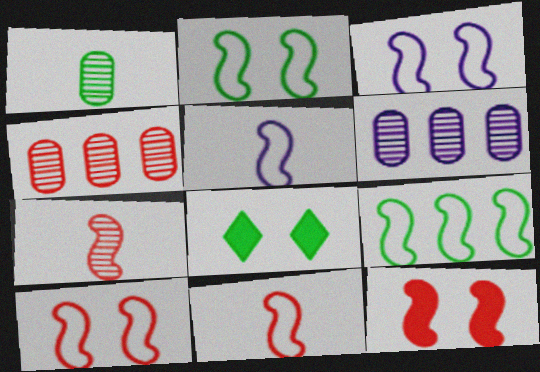[[1, 8, 9], 
[2, 3, 10], 
[3, 9, 11], 
[4, 5, 8], 
[5, 9, 10], 
[6, 8, 11]]